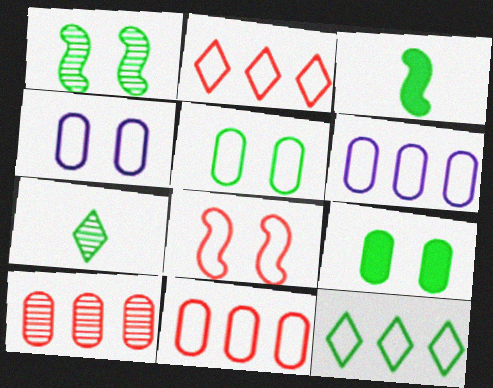[]